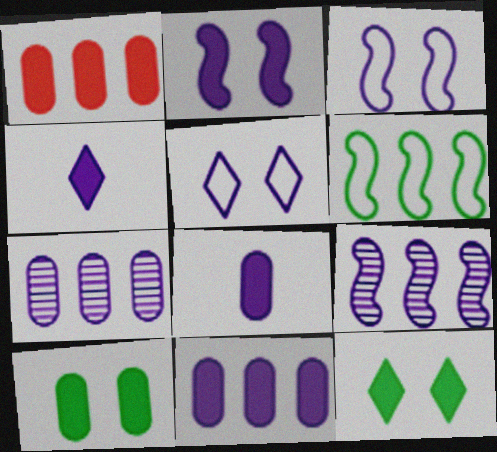[[1, 8, 10], 
[2, 4, 11], 
[3, 4, 7], 
[5, 8, 9]]